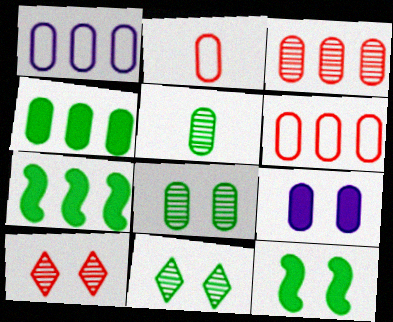[[1, 3, 4], 
[5, 6, 9]]